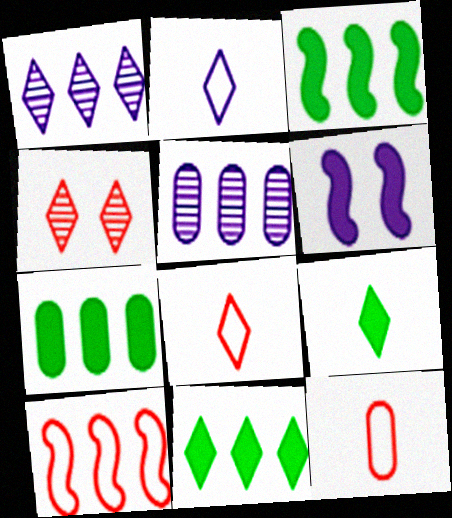[[1, 7, 10], 
[2, 4, 11], 
[2, 5, 6], 
[3, 7, 11], 
[5, 10, 11]]